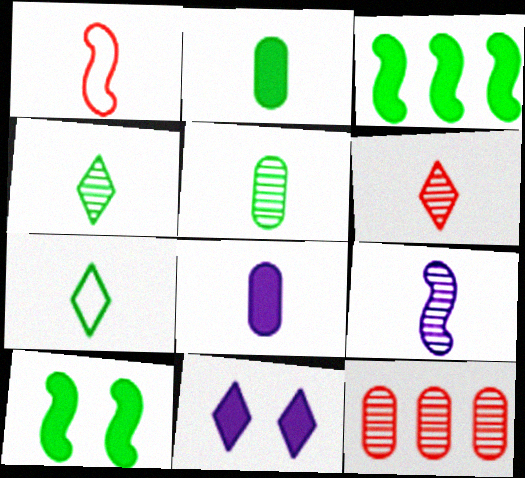[[1, 4, 8], 
[5, 6, 9]]